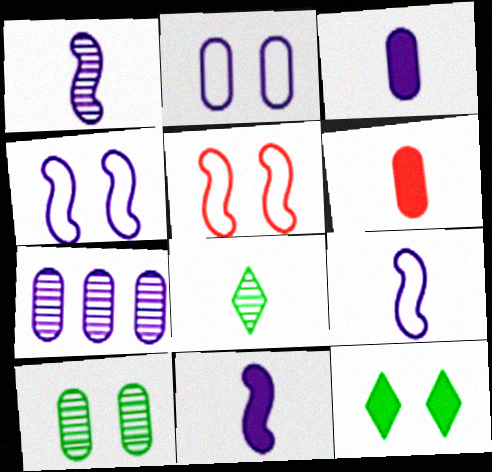[[1, 9, 11], 
[2, 3, 7], 
[6, 8, 9]]